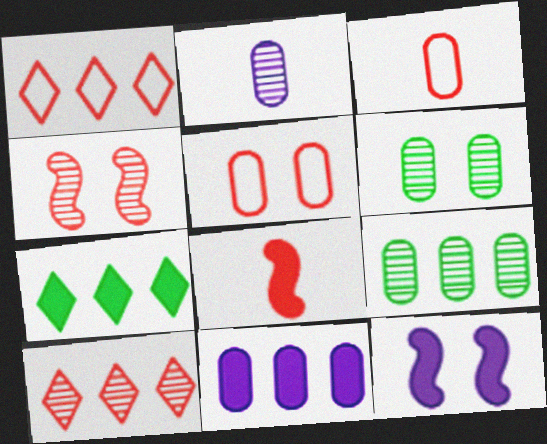[[3, 6, 11], 
[5, 8, 10]]